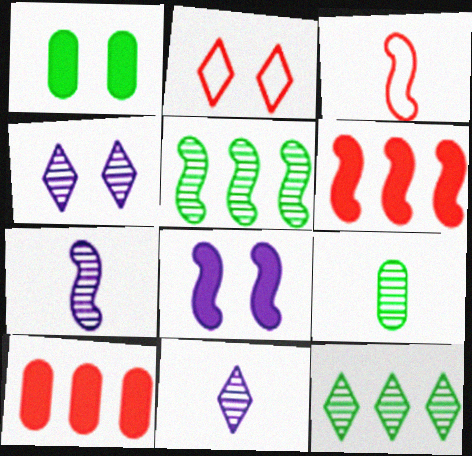[[3, 5, 8]]